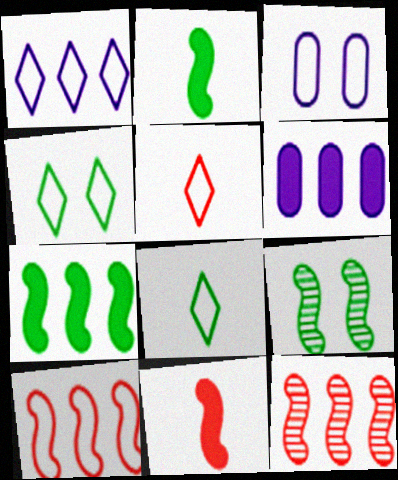[[1, 4, 5], 
[3, 8, 10], 
[5, 6, 9]]